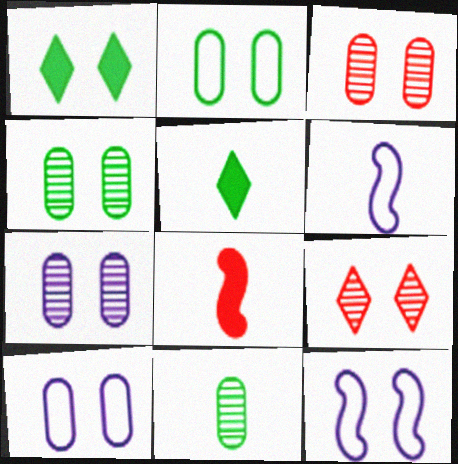[[1, 3, 12], 
[3, 4, 7]]